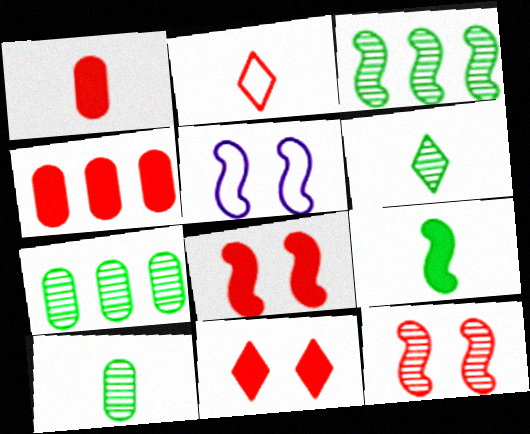[[2, 4, 12], 
[4, 5, 6]]